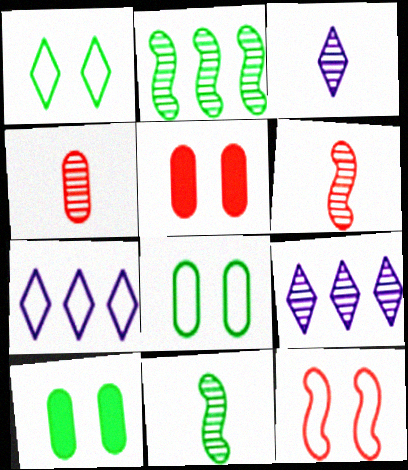[[3, 4, 11], 
[5, 7, 11], 
[6, 7, 10]]